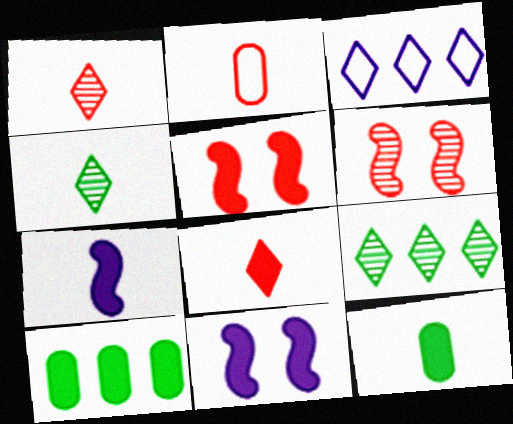[[2, 4, 7], 
[2, 9, 11], 
[3, 6, 12], 
[7, 8, 12], 
[8, 10, 11]]